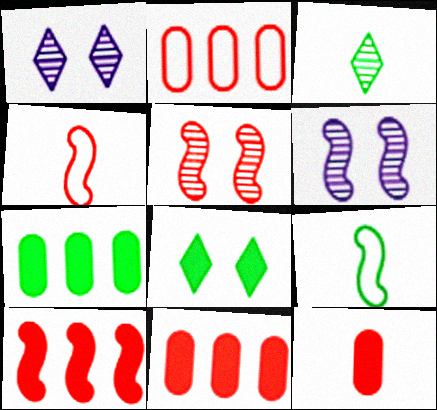[[1, 4, 7], 
[1, 9, 11], 
[4, 5, 10], 
[6, 9, 10]]